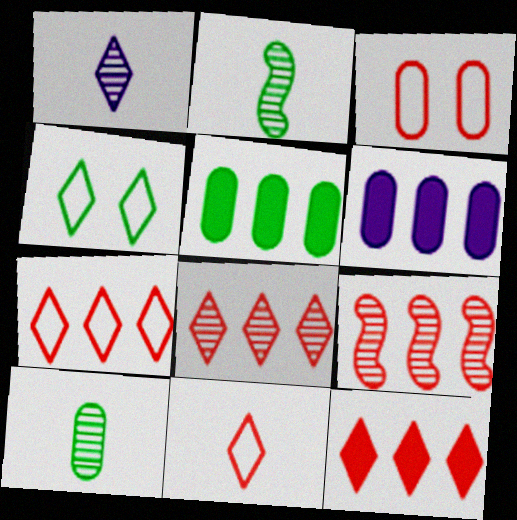[[1, 4, 12], 
[2, 4, 5], 
[3, 6, 10], 
[7, 8, 12]]